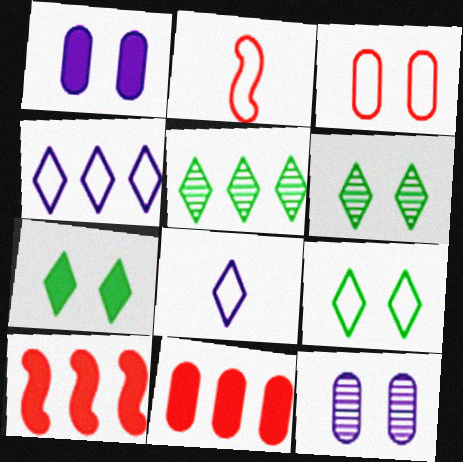[[1, 2, 5], 
[6, 7, 9]]